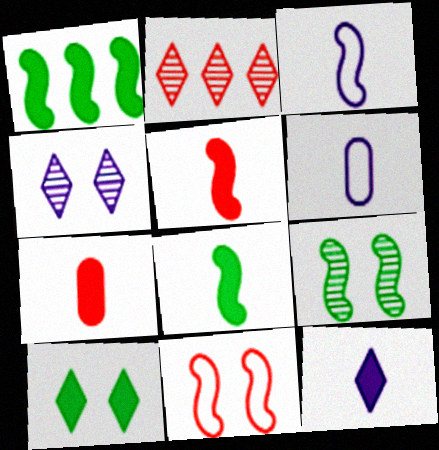[[2, 7, 11], 
[7, 8, 12]]